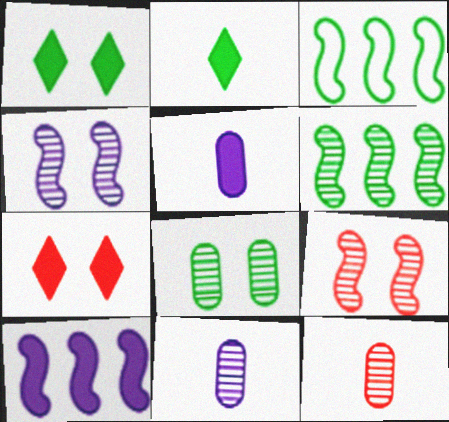[[2, 3, 8], 
[3, 7, 11]]